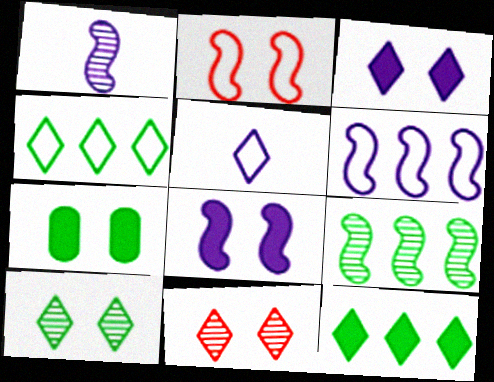[[1, 6, 8], 
[5, 11, 12]]